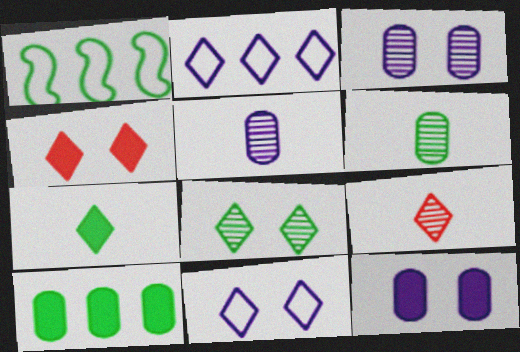[[1, 4, 5], 
[1, 9, 12], 
[4, 8, 11]]